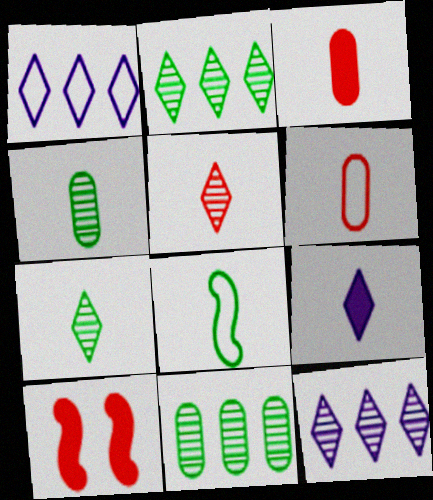[[1, 4, 10]]